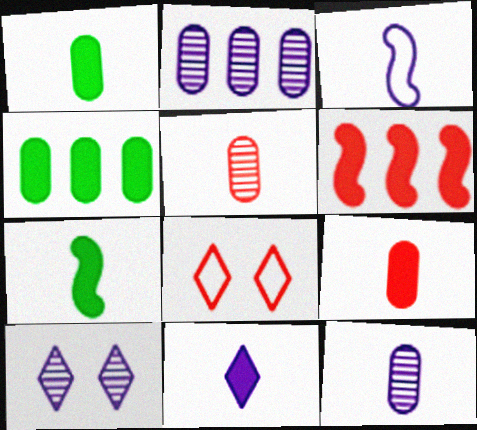[[2, 7, 8], 
[3, 11, 12], 
[5, 6, 8], 
[7, 9, 11]]